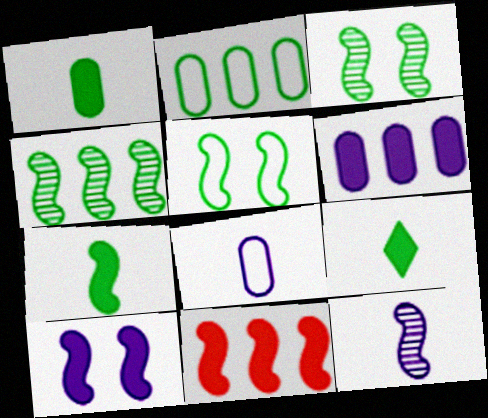[[1, 7, 9], 
[2, 3, 9], 
[4, 5, 7], 
[5, 11, 12], 
[7, 10, 11]]